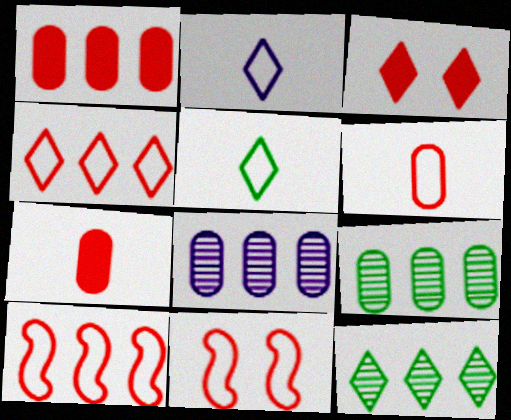[[2, 3, 12], 
[4, 6, 11]]